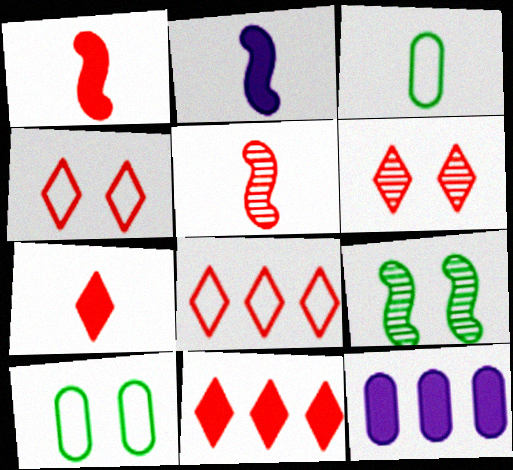[[6, 7, 8]]